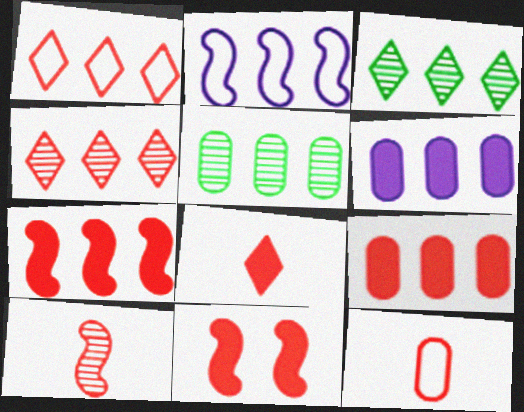[[2, 3, 9], 
[4, 11, 12], 
[8, 9, 11], 
[8, 10, 12]]